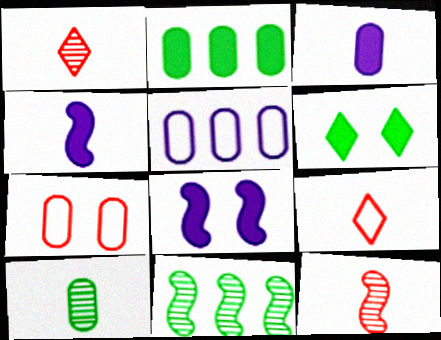[[4, 9, 10], 
[5, 6, 12]]